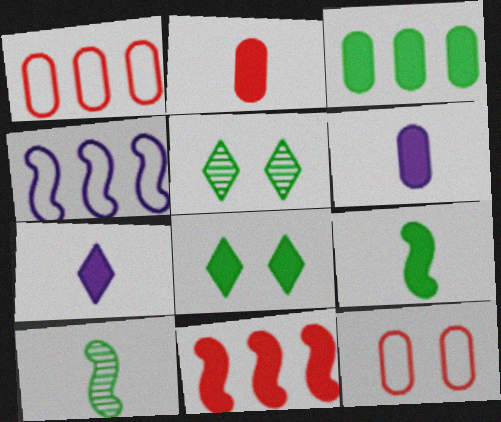[[2, 4, 5], 
[2, 7, 9], 
[3, 8, 9], 
[6, 8, 11]]